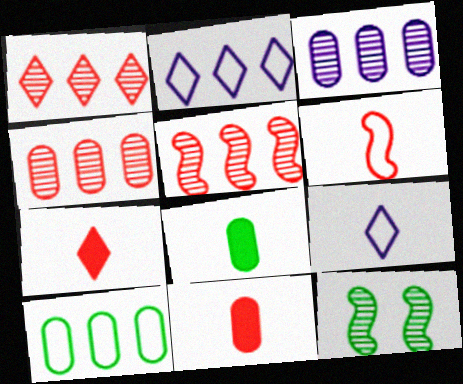[[1, 4, 5], 
[2, 11, 12]]